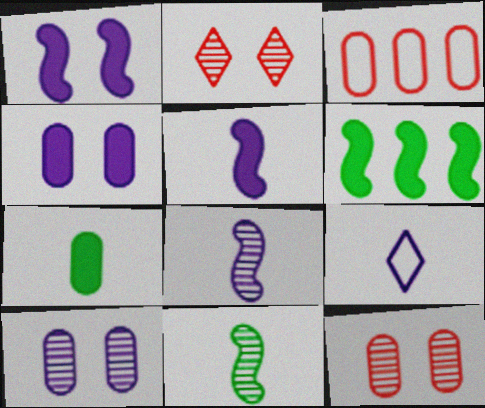[[3, 7, 10], 
[6, 9, 12]]